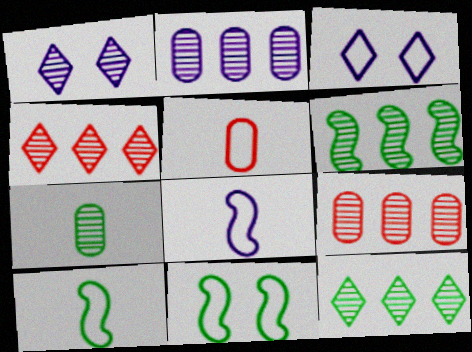[[2, 4, 6]]